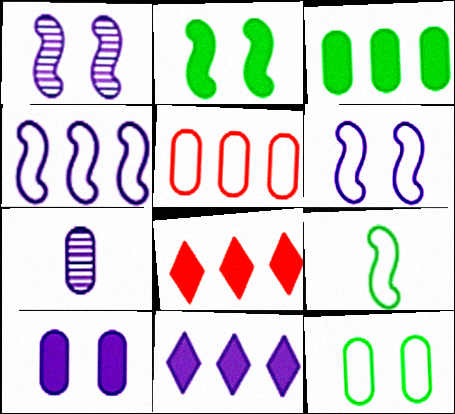[[6, 7, 11]]